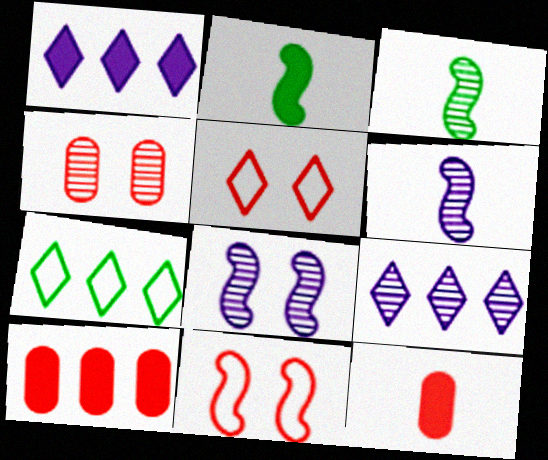[[3, 4, 9], 
[7, 8, 12]]